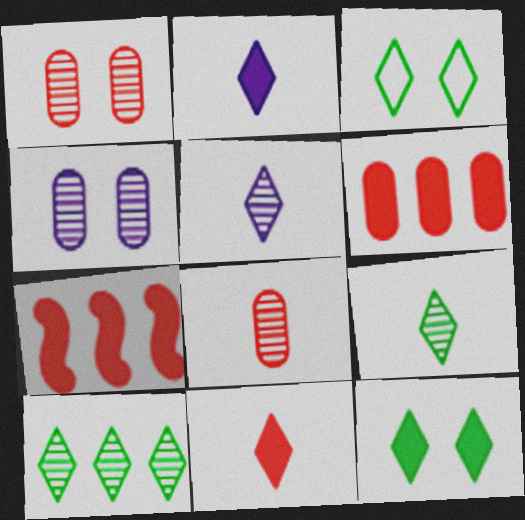[]